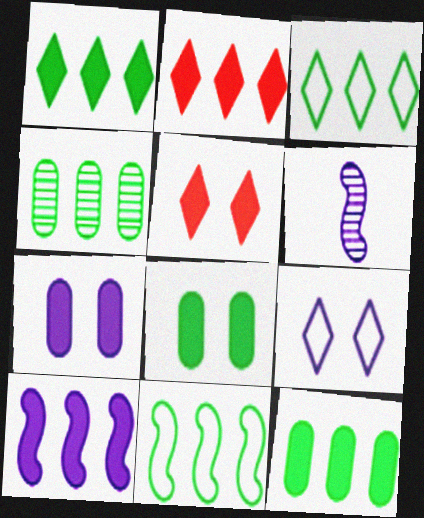[[1, 4, 11], 
[2, 10, 12]]